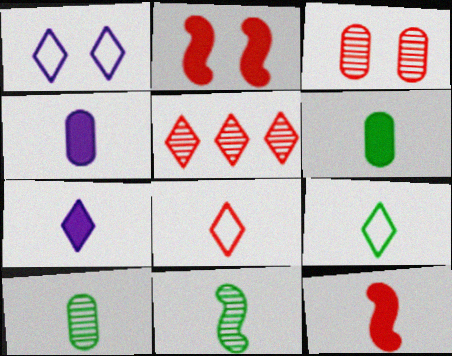[[4, 8, 11], 
[6, 7, 12], 
[6, 9, 11]]